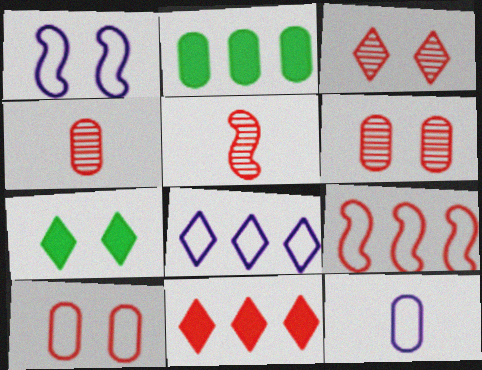[[1, 6, 7], 
[1, 8, 12], 
[2, 6, 12], 
[5, 10, 11]]